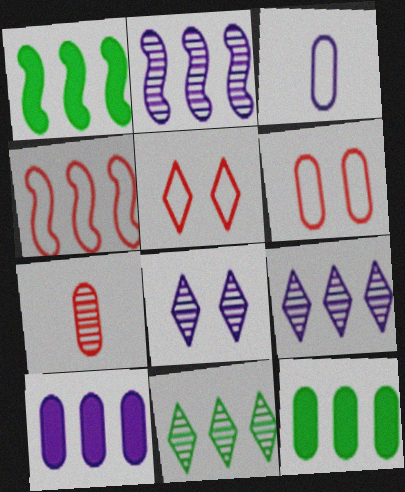[[1, 2, 4], 
[4, 9, 12], 
[4, 10, 11]]